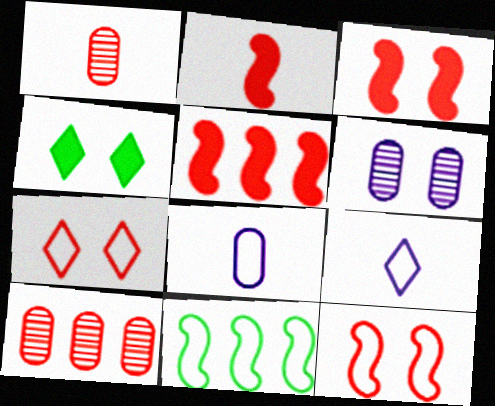[[1, 5, 7], 
[2, 3, 5], 
[2, 7, 10], 
[4, 6, 12], 
[7, 8, 11]]